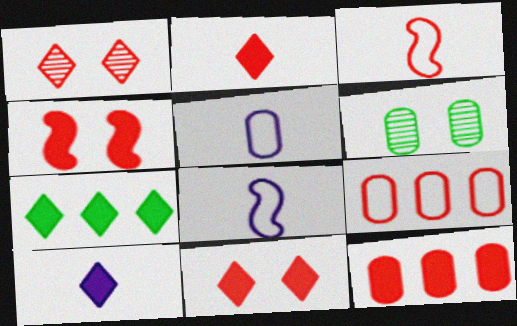[[1, 3, 12], 
[2, 4, 12], 
[5, 6, 12], 
[7, 10, 11]]